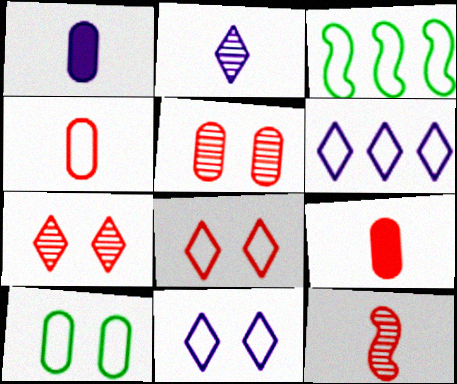[[1, 3, 7], 
[3, 4, 11]]